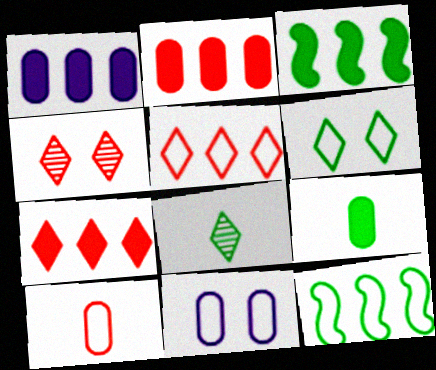[[1, 3, 7]]